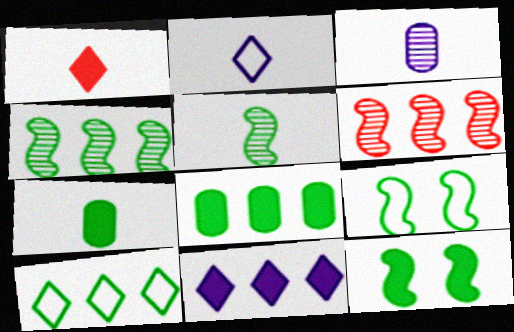[[4, 8, 10]]